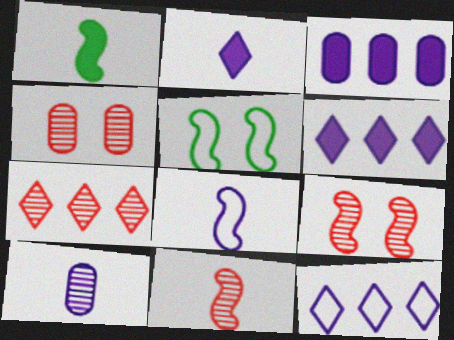[[1, 4, 12], 
[1, 8, 11], 
[2, 8, 10], 
[4, 7, 11]]